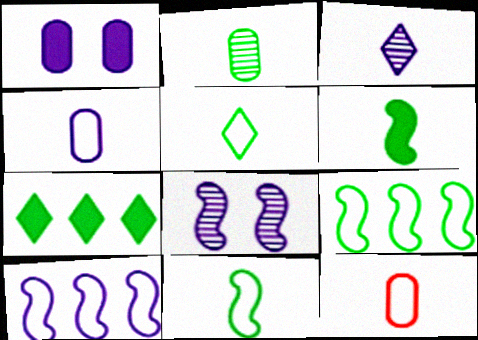[[1, 3, 10], 
[2, 5, 6], 
[3, 6, 12], 
[7, 8, 12]]